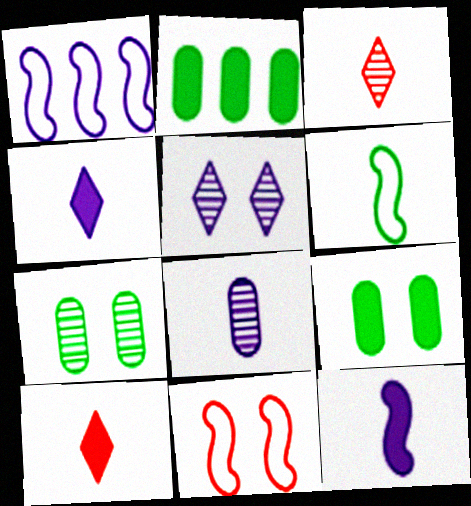[[1, 3, 9], 
[1, 6, 11], 
[1, 7, 10], 
[5, 9, 11], 
[6, 8, 10]]